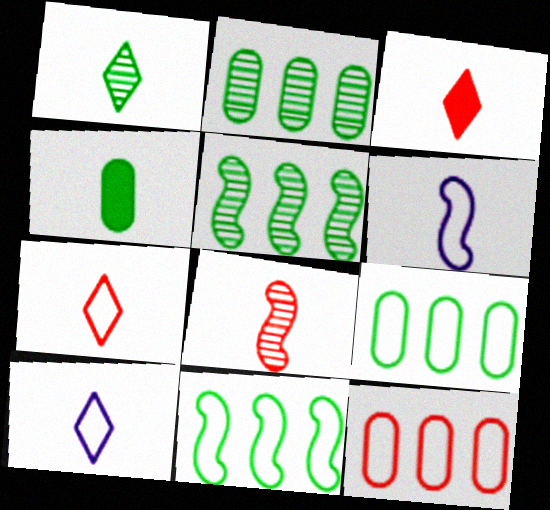[[1, 3, 10], 
[4, 8, 10]]